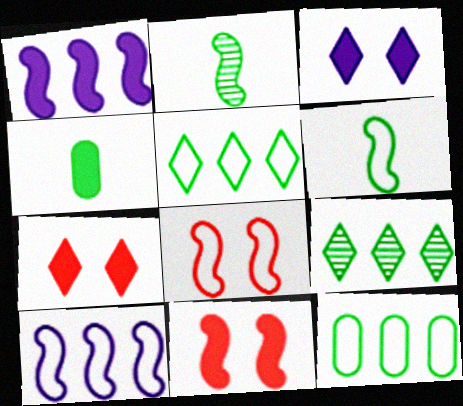[[1, 2, 8], 
[1, 4, 7], 
[2, 10, 11], 
[6, 8, 10]]